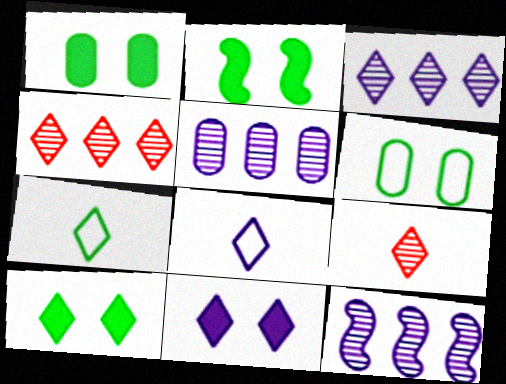[[1, 2, 10], 
[3, 5, 12], 
[3, 8, 11], 
[4, 7, 11], 
[4, 8, 10]]